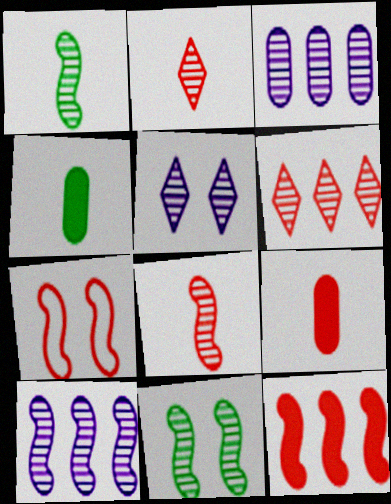[[2, 3, 11], 
[6, 7, 9], 
[7, 8, 12], 
[8, 10, 11]]